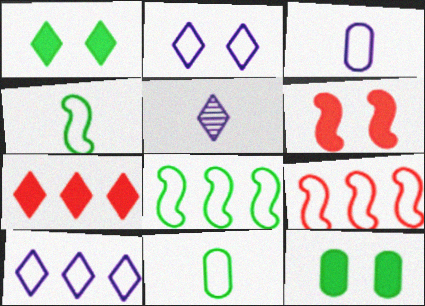[[2, 9, 11], 
[5, 9, 12]]